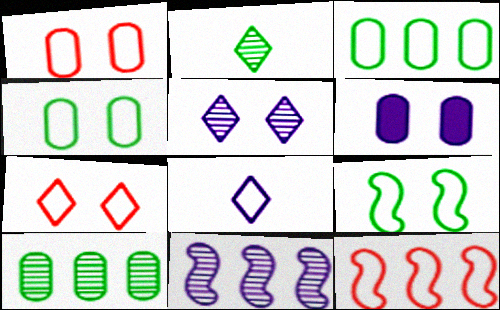[[2, 6, 12], 
[4, 8, 12], 
[6, 8, 11]]